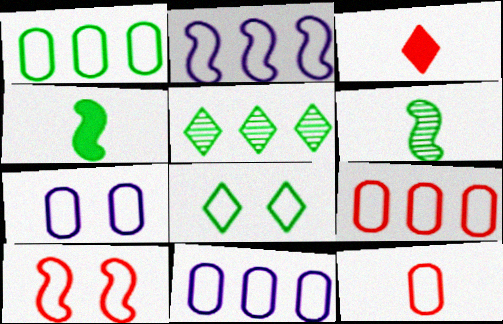[[1, 7, 12], 
[1, 9, 11], 
[2, 8, 12], 
[7, 8, 10]]